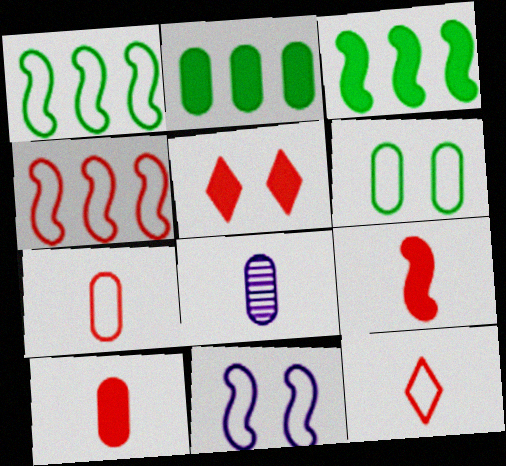[[1, 5, 8]]